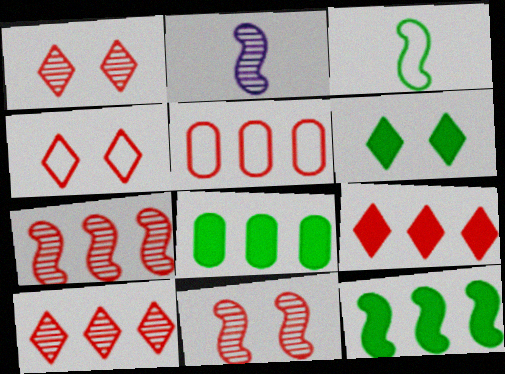[[2, 4, 8], 
[2, 5, 6], 
[5, 7, 9]]